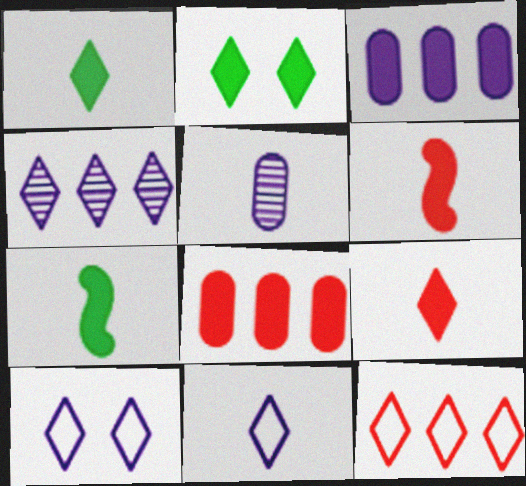[[2, 3, 6]]